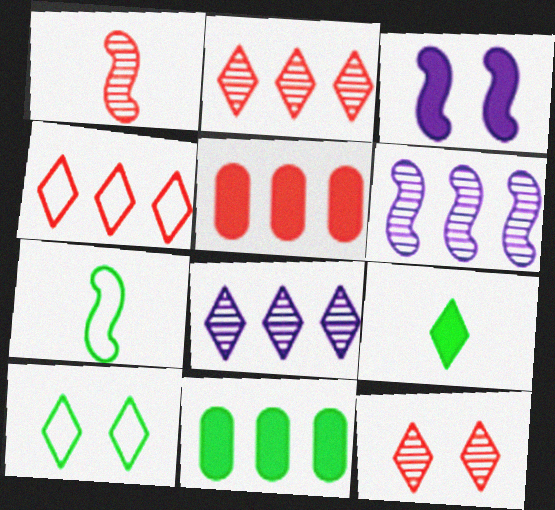[[3, 5, 9], 
[4, 6, 11]]